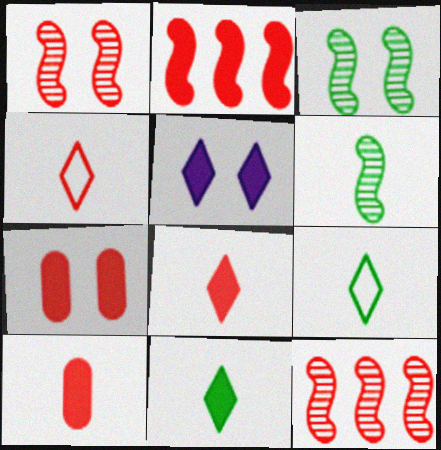[[2, 7, 8], 
[4, 7, 12]]